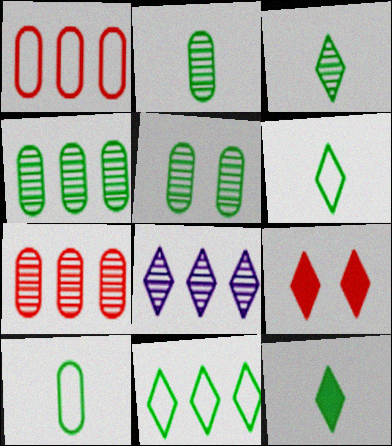[[2, 4, 5], 
[3, 6, 12], 
[6, 8, 9]]